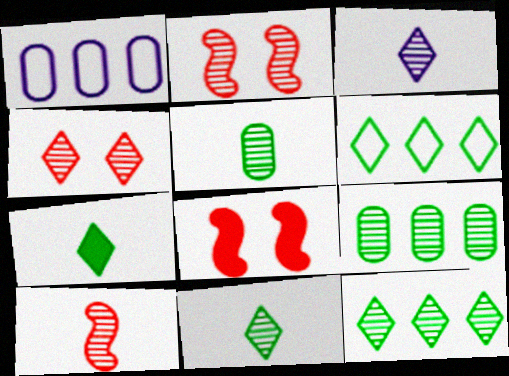[[1, 2, 7], 
[1, 8, 11], 
[2, 3, 9], 
[3, 4, 12], 
[3, 5, 10]]